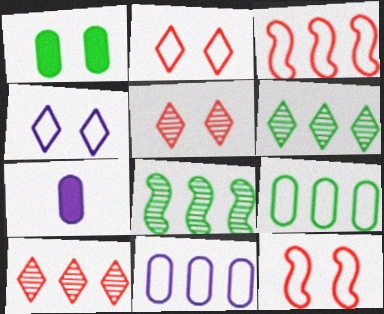[[2, 7, 8], 
[6, 7, 12]]